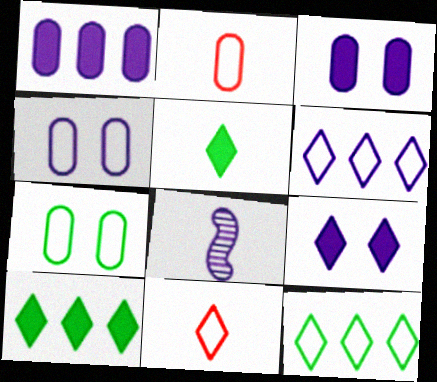[[2, 5, 8], 
[3, 6, 8]]